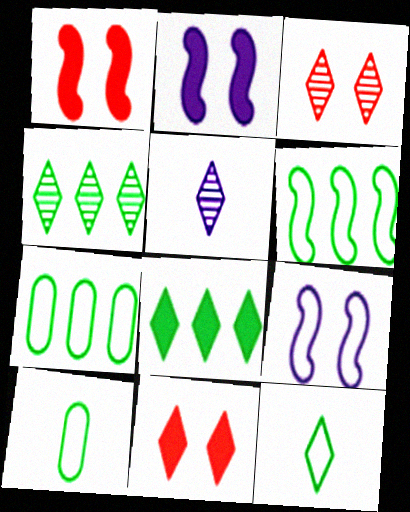[[1, 5, 7], 
[3, 4, 5]]